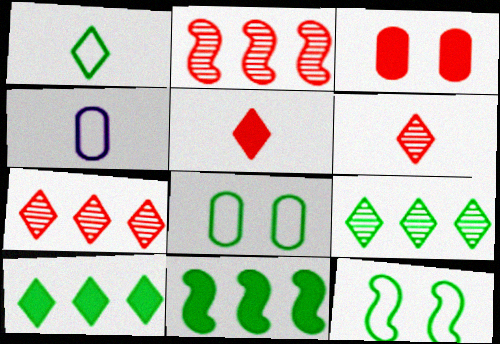[]